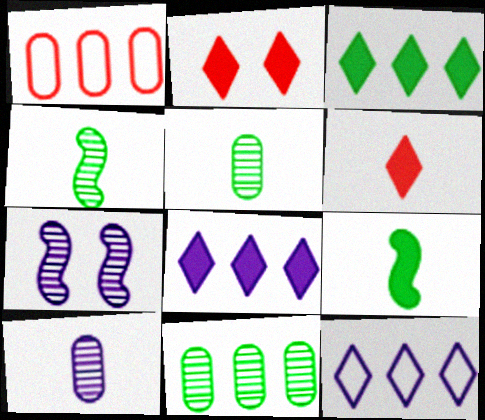[]